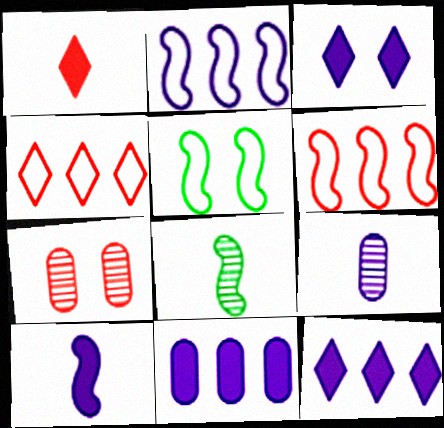[[1, 6, 7], 
[2, 3, 9], 
[3, 5, 7], 
[3, 10, 11]]